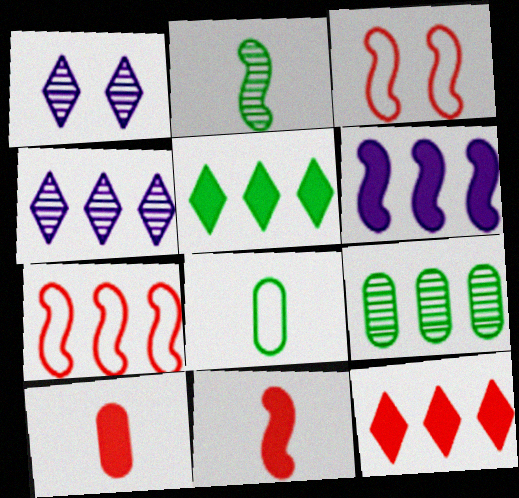[[2, 3, 6]]